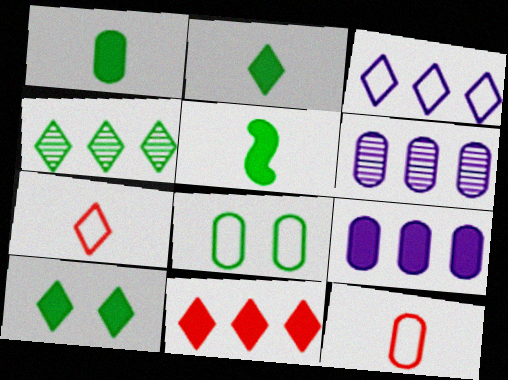[[1, 2, 5], 
[3, 4, 11], 
[4, 5, 8]]